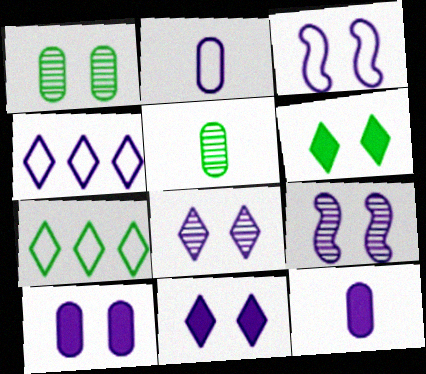[[2, 3, 4], 
[3, 8, 10], 
[4, 9, 12]]